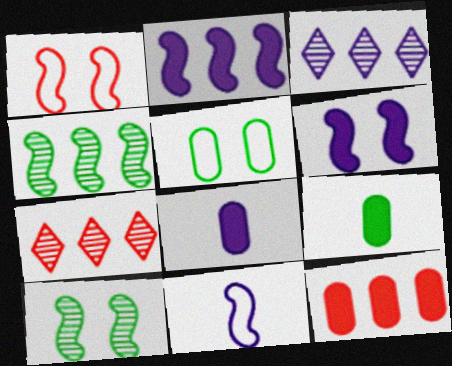[[1, 3, 9], 
[1, 6, 10]]